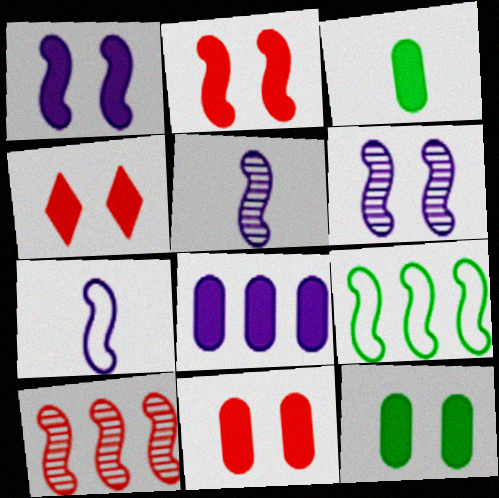[[1, 4, 12], 
[2, 4, 11], 
[2, 5, 9], 
[3, 8, 11]]